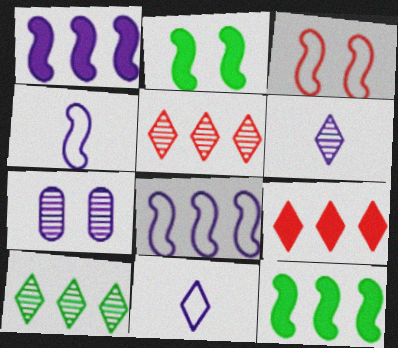[[1, 7, 11]]